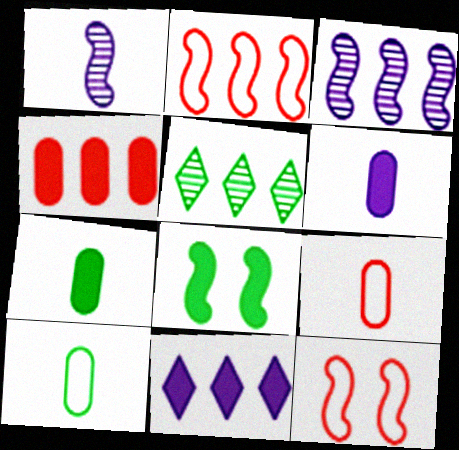[[1, 2, 8], 
[5, 6, 12], 
[5, 8, 10]]